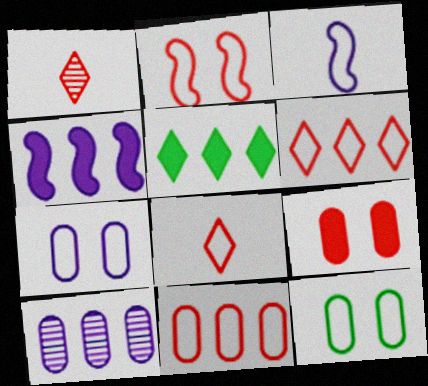[[1, 4, 12], 
[2, 8, 11], 
[3, 6, 12]]